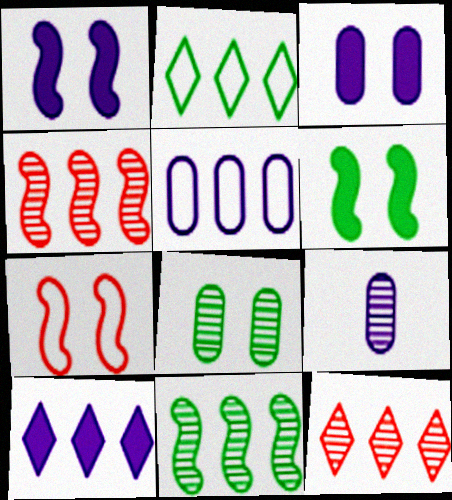[[2, 10, 12], 
[3, 5, 9]]